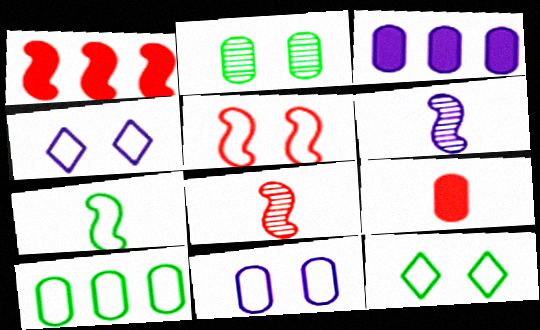[[1, 5, 8], 
[3, 4, 6], 
[3, 8, 12], 
[5, 11, 12], 
[7, 10, 12]]